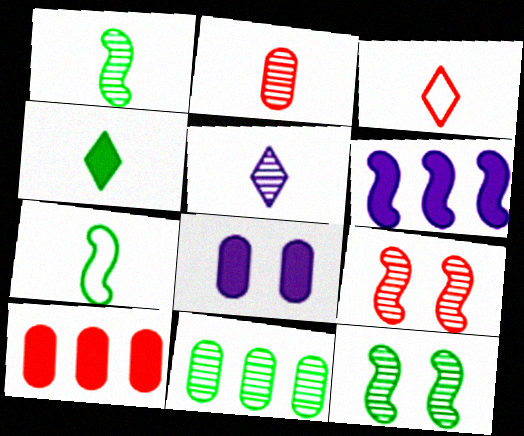[[1, 2, 5], 
[3, 4, 5], 
[3, 9, 10], 
[5, 9, 11], 
[6, 7, 9]]